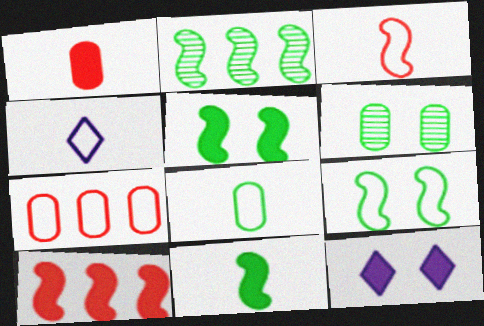[[2, 9, 11], 
[3, 4, 8], 
[4, 6, 10], 
[4, 7, 9]]